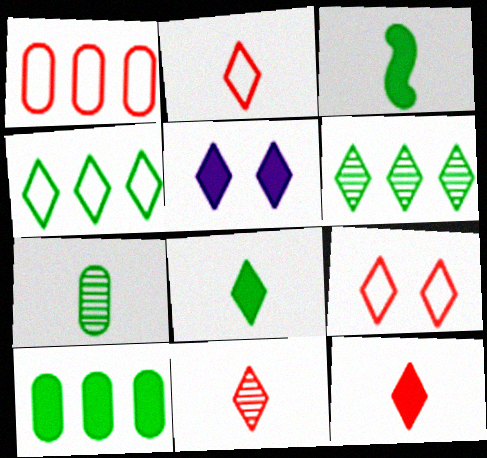[[2, 5, 6], 
[2, 11, 12], 
[4, 5, 11]]